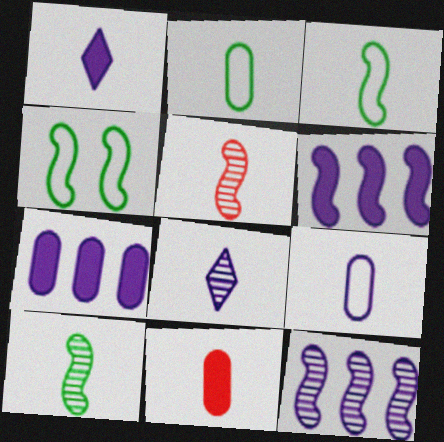[[1, 2, 5], 
[3, 8, 11], 
[4, 5, 6]]